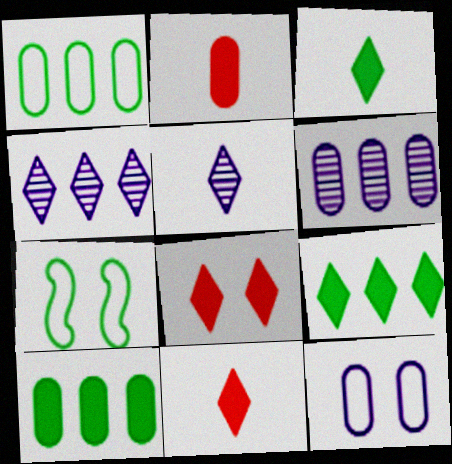[[2, 4, 7], 
[6, 7, 11]]